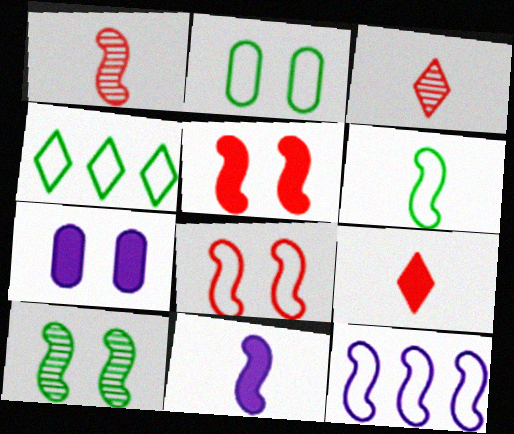[[1, 4, 7], 
[1, 6, 11], 
[2, 4, 6], 
[6, 8, 12]]